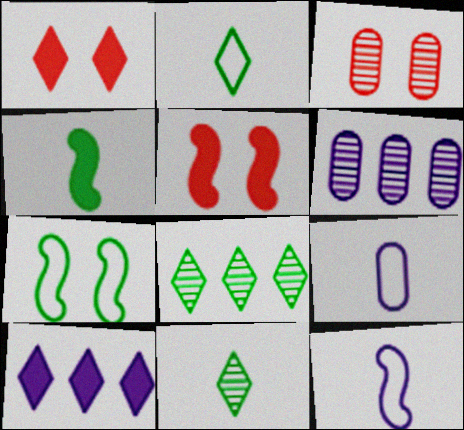[[2, 5, 6], 
[5, 8, 9]]